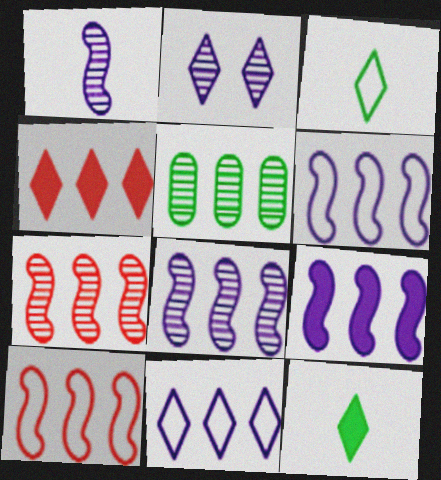[[2, 3, 4], 
[4, 5, 6], 
[6, 8, 9]]